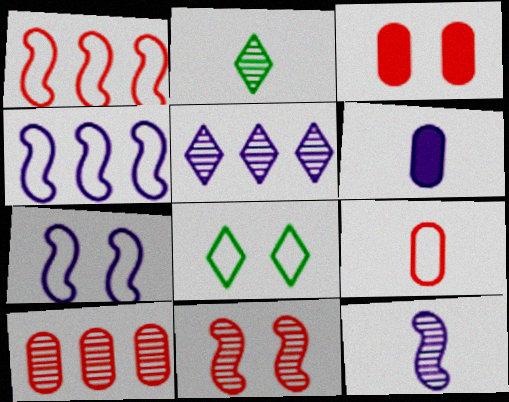[[2, 3, 4], 
[3, 9, 10], 
[4, 8, 9], 
[5, 6, 7]]